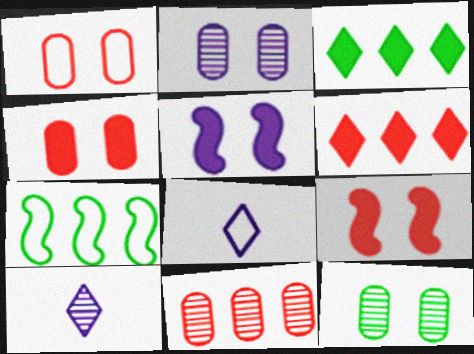[[1, 7, 8], 
[4, 7, 10]]